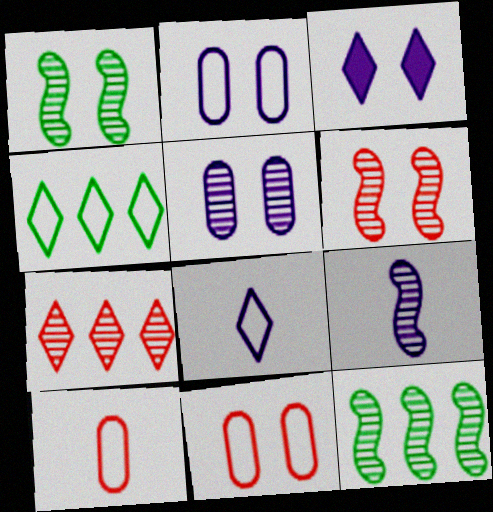[[1, 3, 11], 
[3, 10, 12], 
[6, 9, 12]]